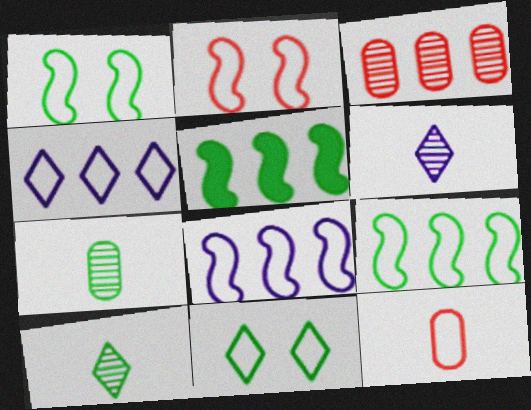[[1, 4, 12], 
[3, 4, 5], 
[5, 7, 11], 
[8, 11, 12]]